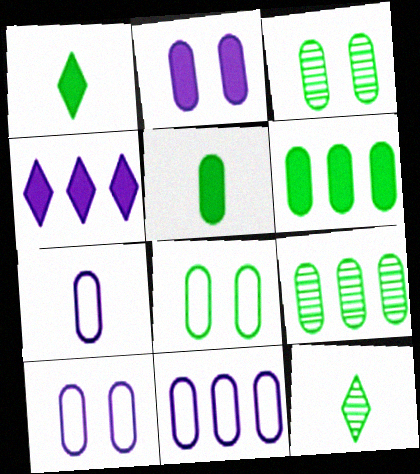[[5, 8, 9], 
[7, 10, 11]]